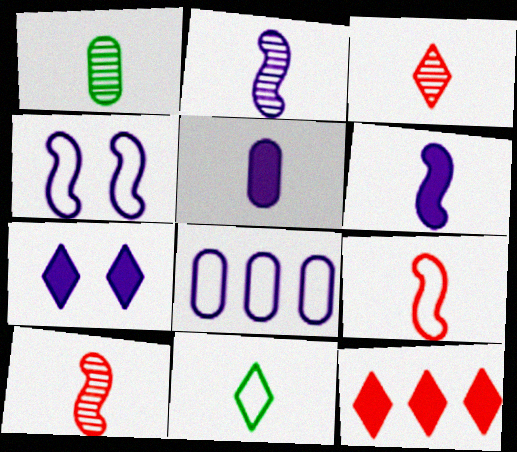[[1, 2, 3], 
[1, 4, 12], 
[2, 7, 8], 
[5, 10, 11]]